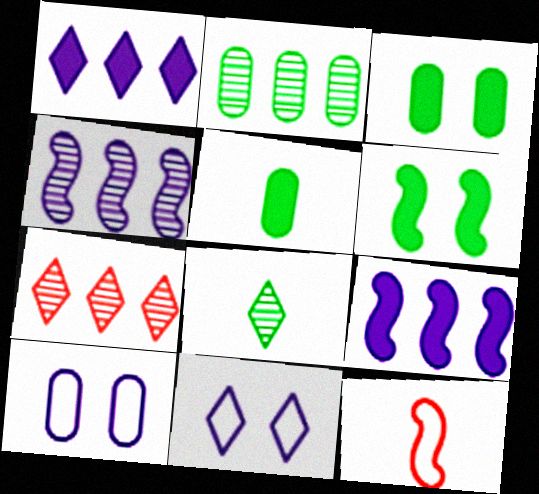[[2, 4, 7], 
[4, 6, 12]]